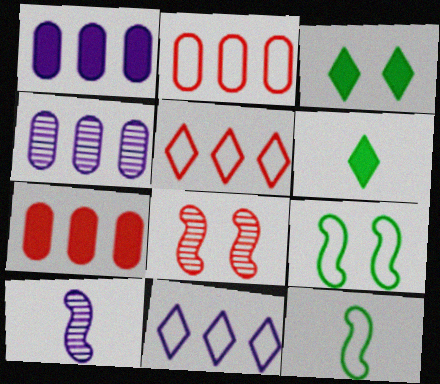[[2, 3, 10]]